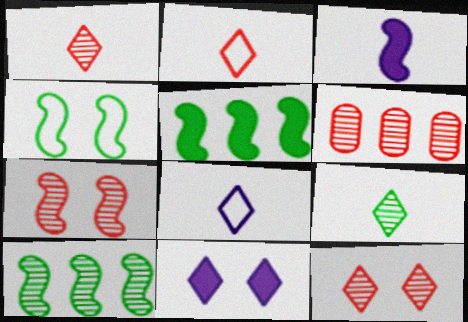[[1, 6, 7]]